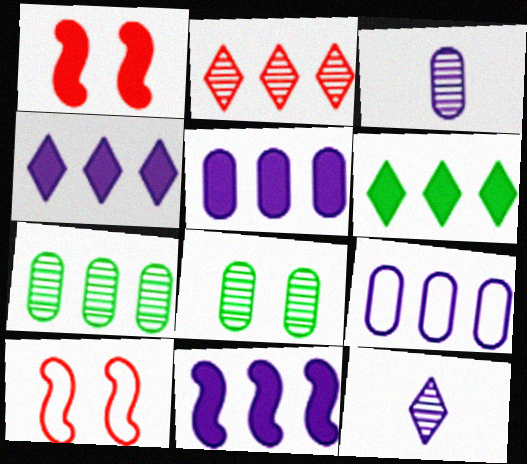[[3, 6, 10], 
[4, 5, 11]]